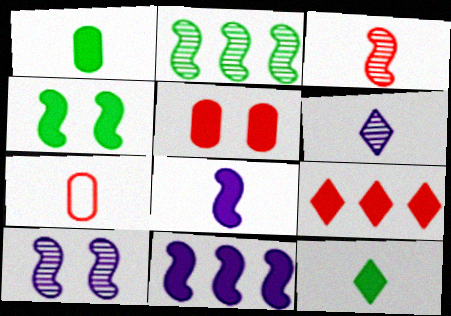[[2, 3, 10], 
[5, 11, 12]]